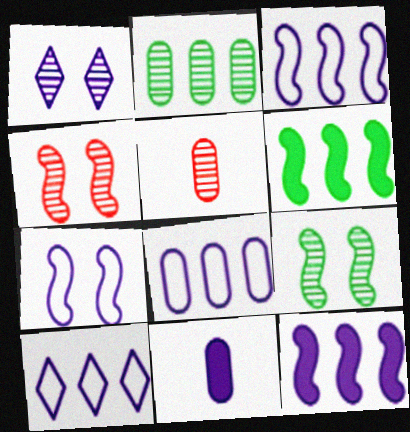[[1, 3, 11], 
[3, 8, 10]]